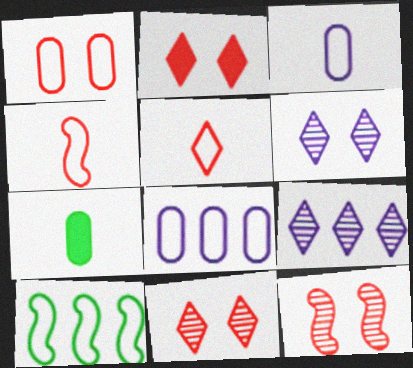[[1, 2, 12]]